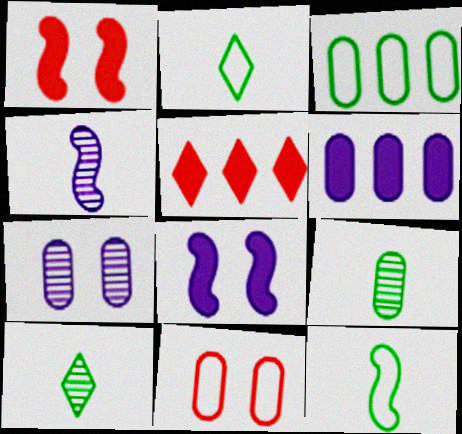[[5, 7, 12], 
[6, 9, 11]]